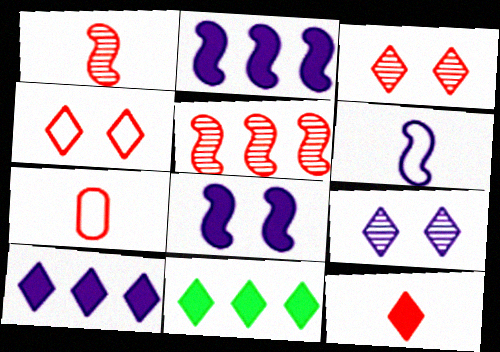[[1, 7, 12]]